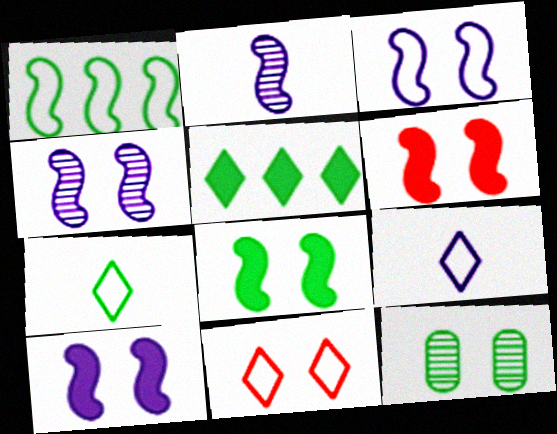[[1, 2, 6], 
[3, 4, 10], 
[6, 8, 10], 
[10, 11, 12]]